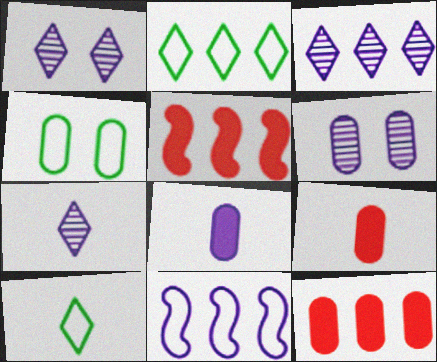[[1, 3, 7], 
[1, 8, 11], 
[4, 5, 7], 
[5, 6, 10]]